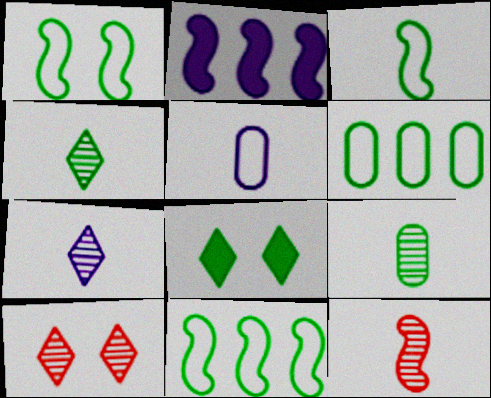[[1, 2, 12], 
[1, 3, 11], 
[7, 9, 12], 
[8, 9, 11]]